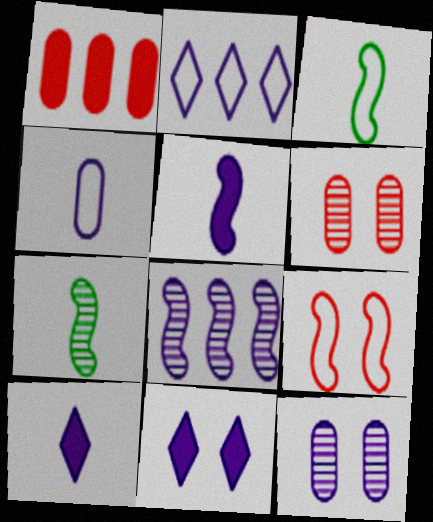[[2, 5, 12], 
[4, 8, 11]]